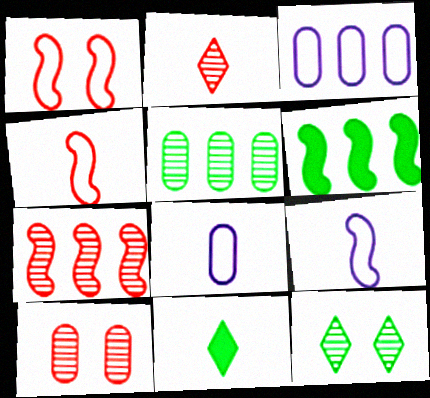[[2, 7, 10]]